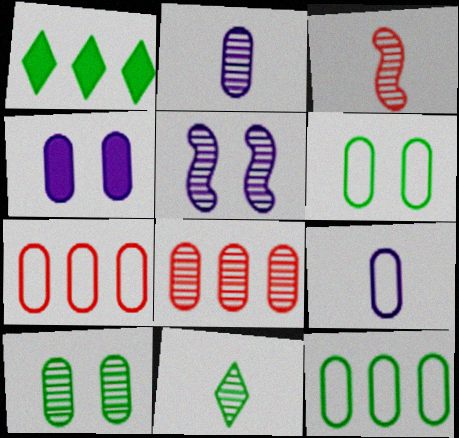[[2, 3, 11], 
[2, 8, 10], 
[5, 8, 11], 
[6, 7, 9]]